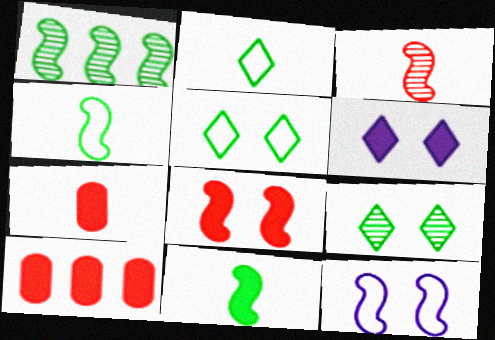[[6, 10, 11]]